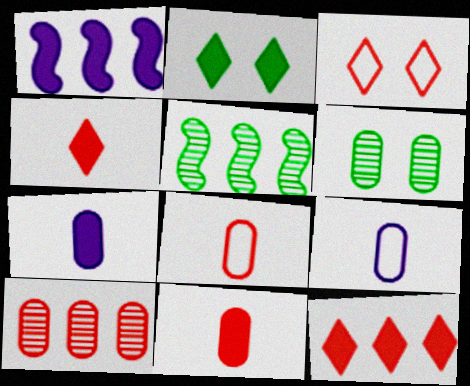[[1, 2, 11], 
[3, 5, 7]]